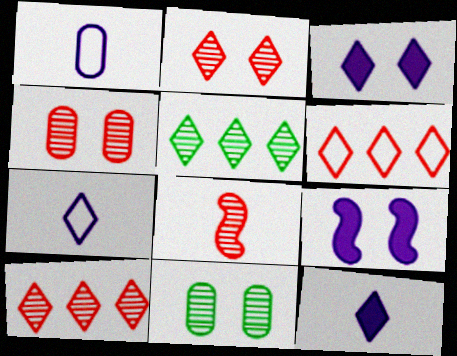[[4, 8, 10]]